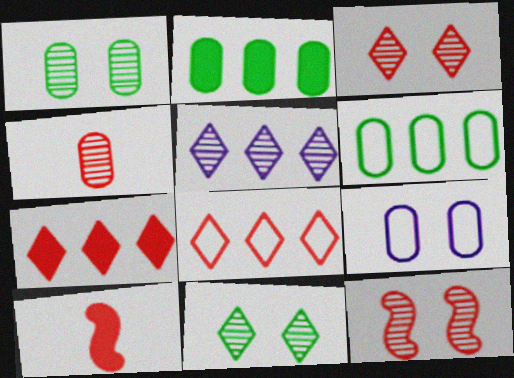[[2, 4, 9]]